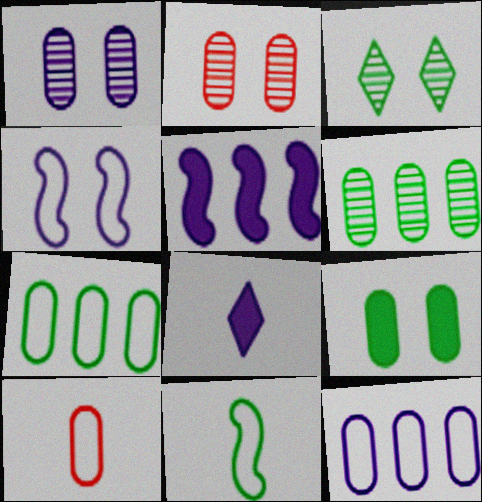[[3, 5, 10]]